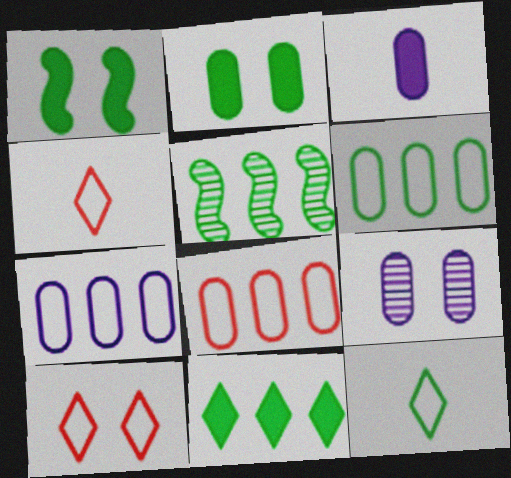[[1, 9, 10], 
[2, 5, 12], 
[3, 5, 10], 
[3, 7, 9], 
[5, 6, 11], 
[6, 7, 8]]